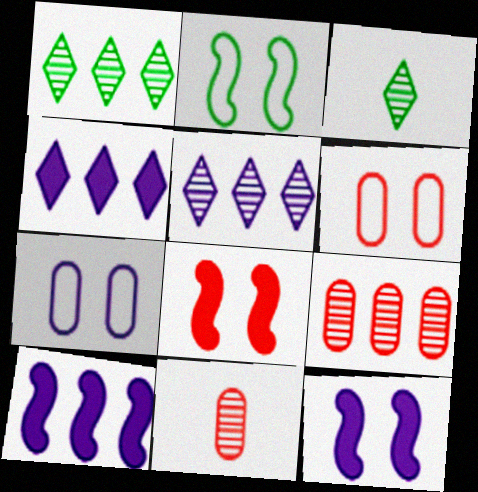[[2, 4, 11], 
[3, 6, 10]]